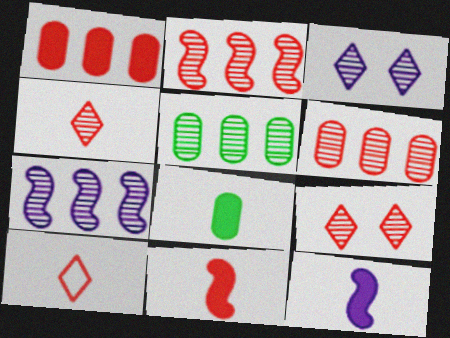[]